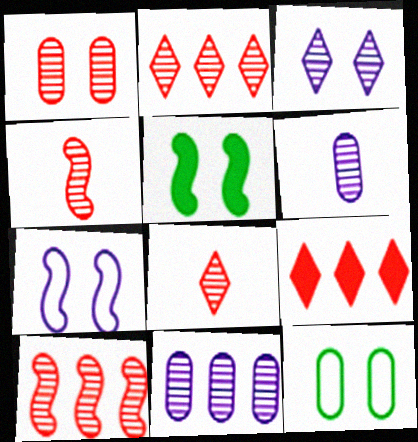[[1, 2, 4], 
[1, 8, 10]]